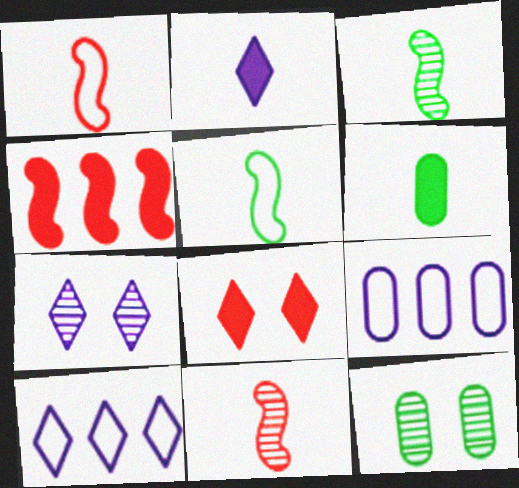[[2, 7, 10], 
[3, 8, 9]]